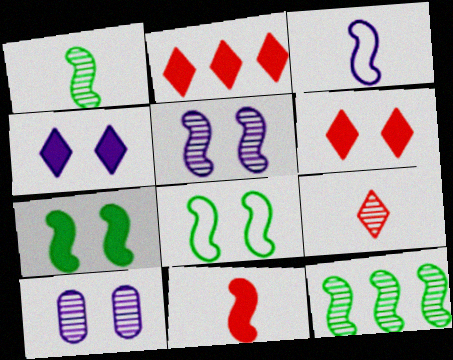[[1, 3, 11], 
[6, 8, 10], 
[9, 10, 12]]